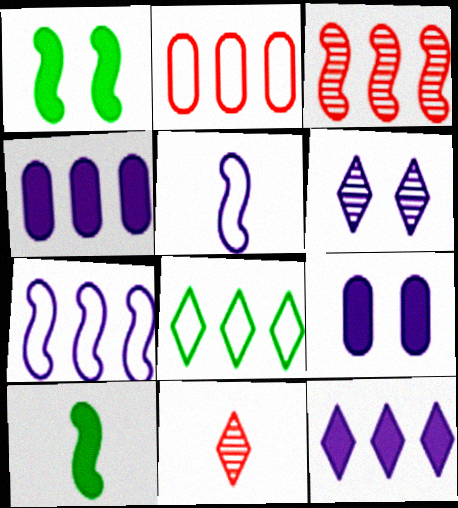[[1, 3, 5], 
[2, 6, 10], 
[2, 7, 8], 
[3, 4, 8], 
[4, 5, 6]]